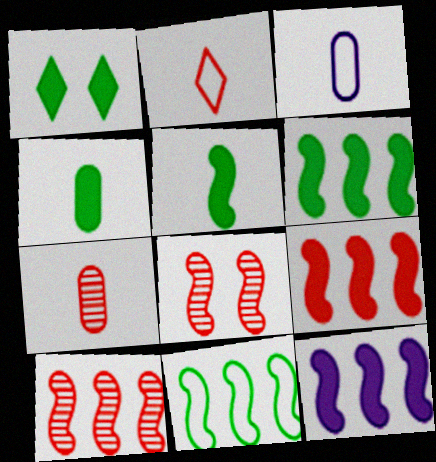[[1, 3, 10], 
[1, 4, 6], 
[3, 4, 7], 
[6, 9, 12], 
[10, 11, 12]]